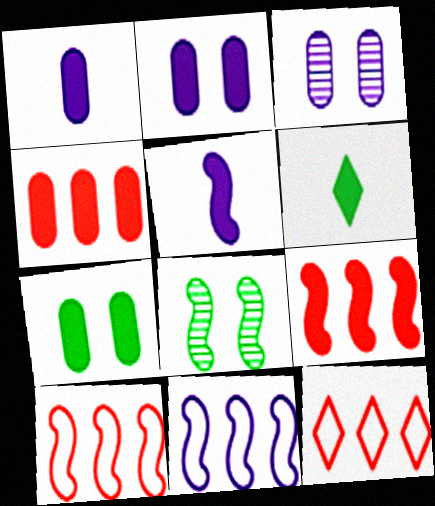[[1, 4, 7], 
[1, 8, 12], 
[2, 6, 9], 
[3, 6, 10], 
[5, 8, 10]]